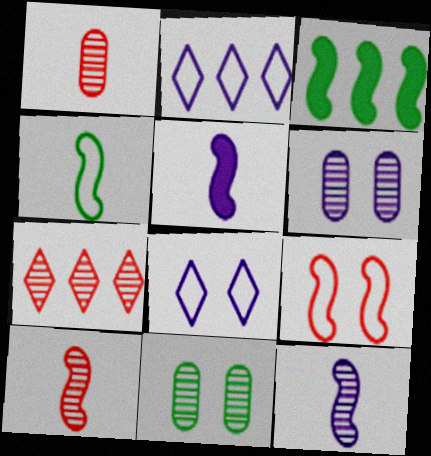[[1, 3, 8], 
[2, 5, 6], 
[3, 9, 12], 
[4, 5, 10], 
[7, 11, 12]]